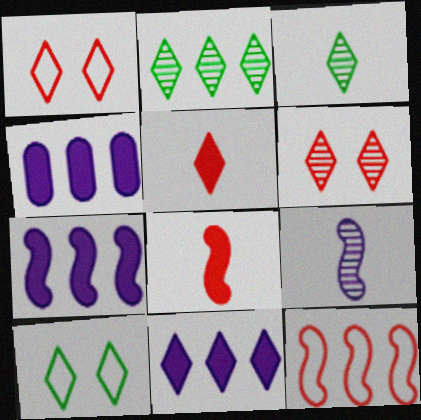[[1, 3, 11], 
[2, 4, 12], 
[4, 7, 11]]